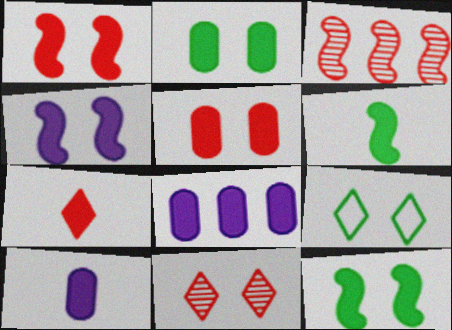[[1, 4, 12], 
[3, 9, 10], 
[6, 7, 10], 
[7, 8, 12]]